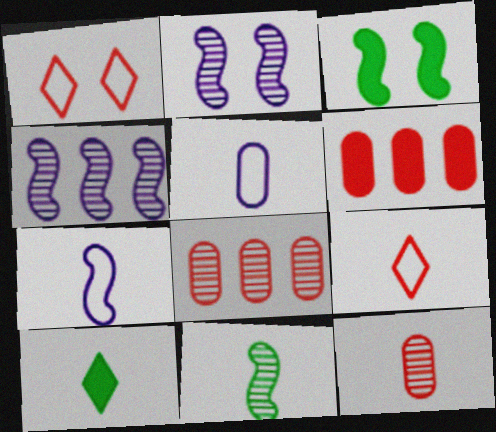[[7, 10, 12]]